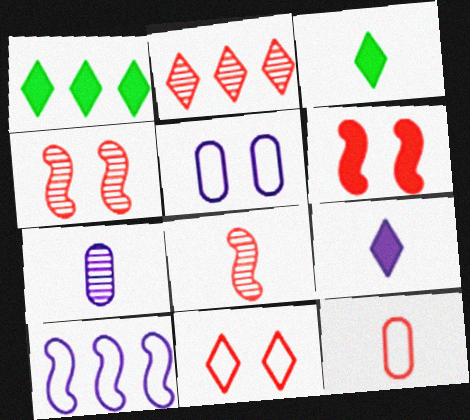[[1, 5, 8], 
[2, 6, 12]]